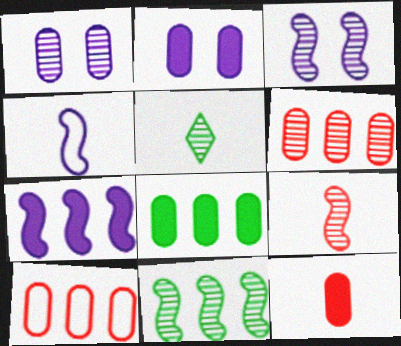[[2, 8, 12], 
[3, 4, 7], 
[3, 5, 6], 
[3, 9, 11], 
[4, 5, 12]]